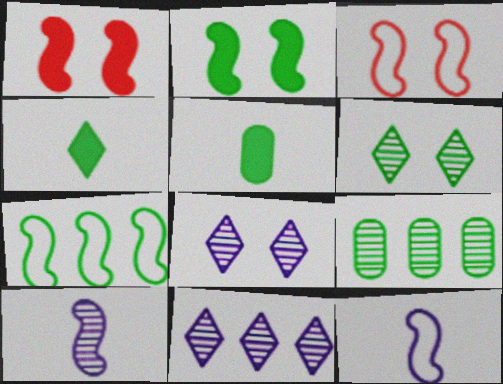[[1, 7, 10], 
[3, 5, 11], 
[3, 7, 12], 
[5, 6, 7]]